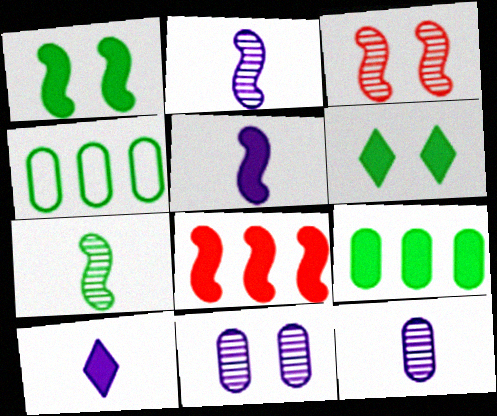[[1, 5, 8], 
[3, 4, 10], 
[4, 6, 7]]